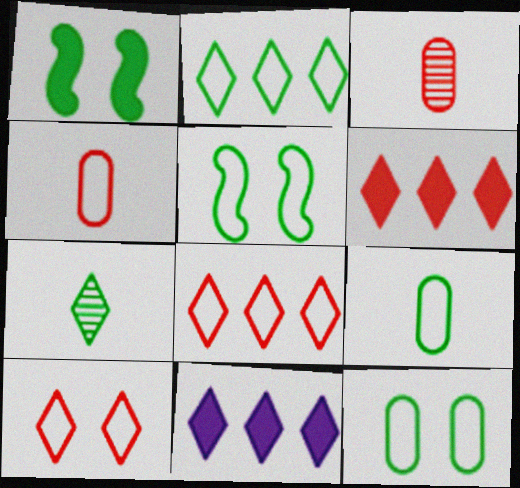[[2, 5, 9], 
[3, 5, 11], 
[7, 10, 11]]